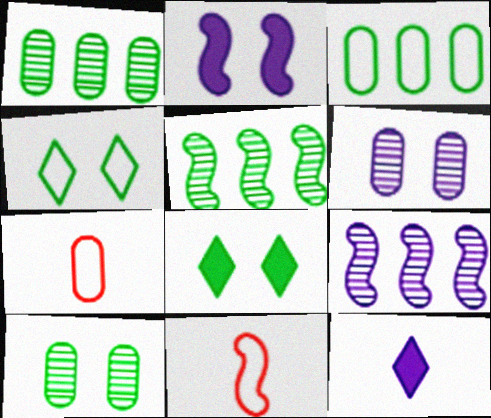[[2, 5, 11], 
[7, 8, 9]]